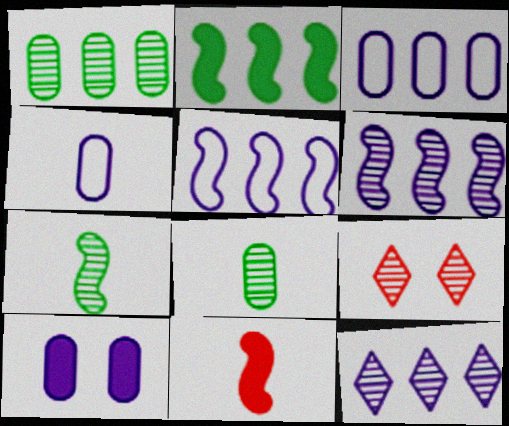[[2, 4, 9], 
[6, 8, 9]]